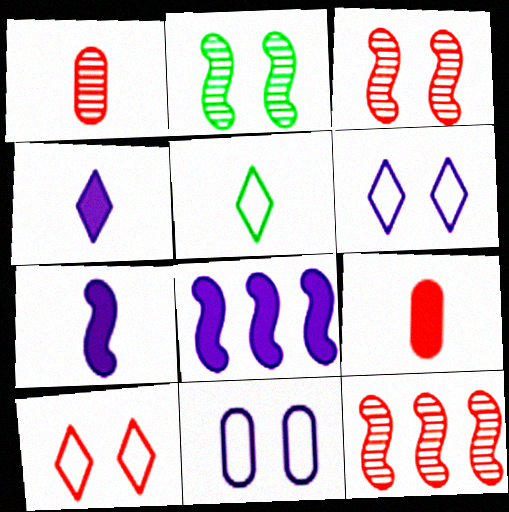[[1, 5, 7], 
[9, 10, 12]]